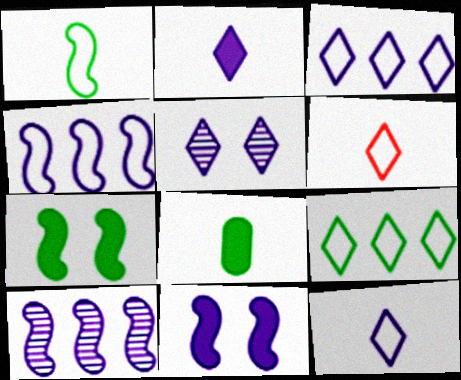[[2, 3, 5]]